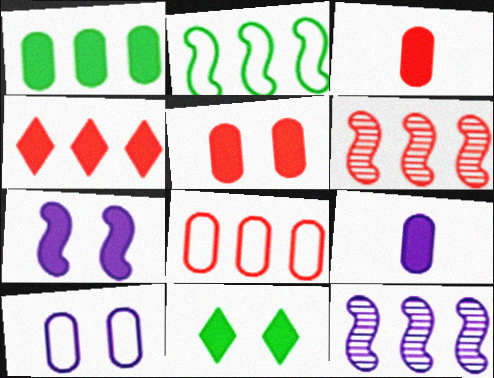[[1, 5, 9], 
[4, 6, 8], 
[5, 7, 11]]